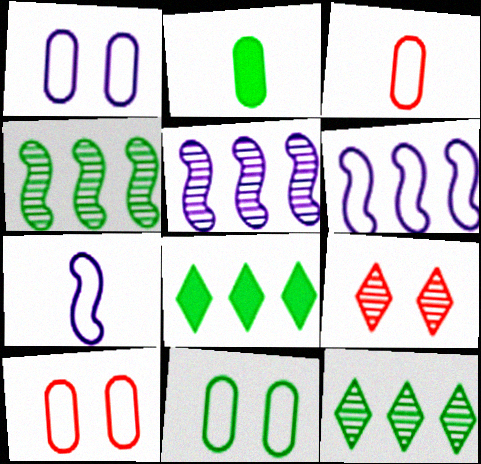[[1, 10, 11], 
[2, 6, 9]]